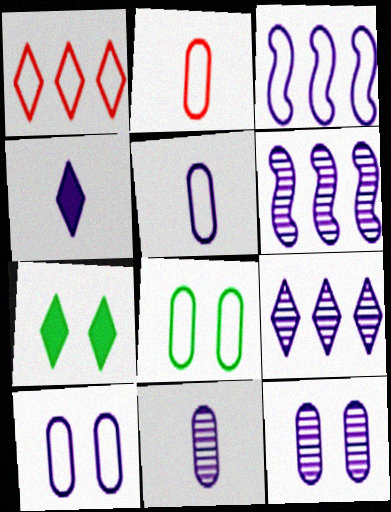[[2, 6, 7], 
[3, 4, 12], 
[4, 6, 10]]